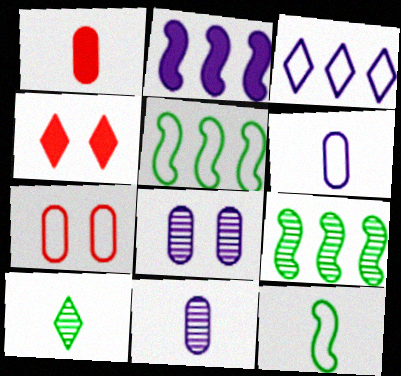[[2, 7, 10], 
[3, 4, 10], 
[3, 7, 12], 
[4, 5, 11], 
[4, 6, 9]]